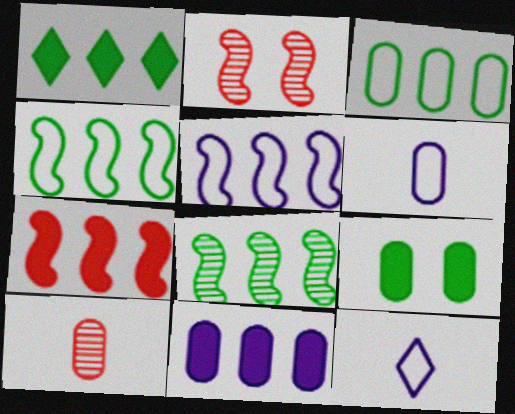[[1, 2, 6], 
[1, 3, 8], 
[1, 7, 11], 
[5, 7, 8]]